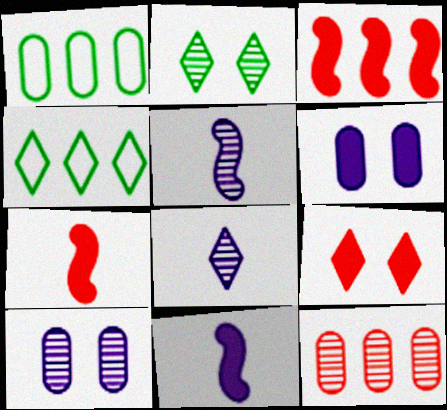[[1, 5, 9], 
[2, 5, 12], 
[4, 7, 10], 
[4, 8, 9]]